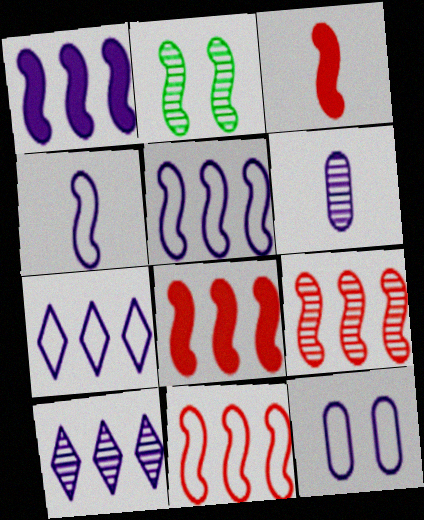[[2, 3, 5], 
[2, 4, 8], 
[4, 7, 12], 
[8, 9, 11]]